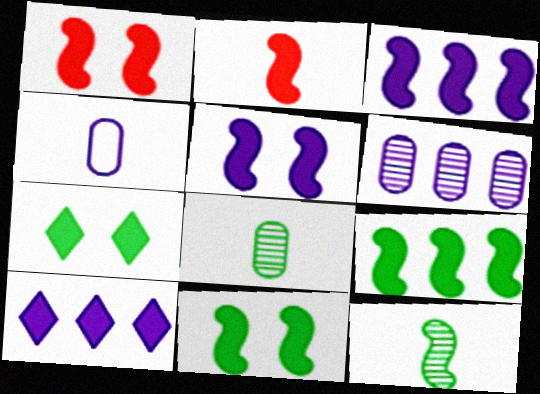[[1, 5, 11], 
[2, 3, 11], 
[2, 5, 9]]